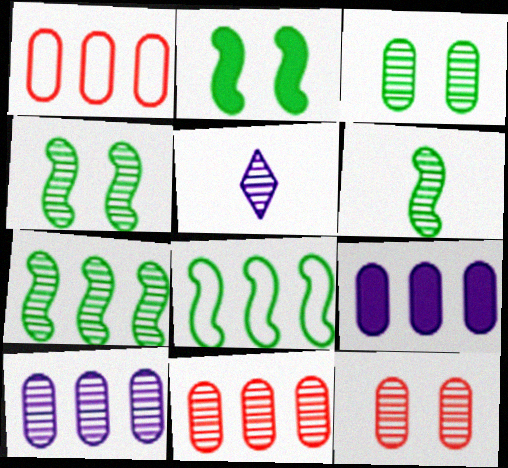[[1, 2, 5], 
[2, 6, 8], 
[4, 5, 11], 
[4, 6, 7], 
[5, 7, 12]]